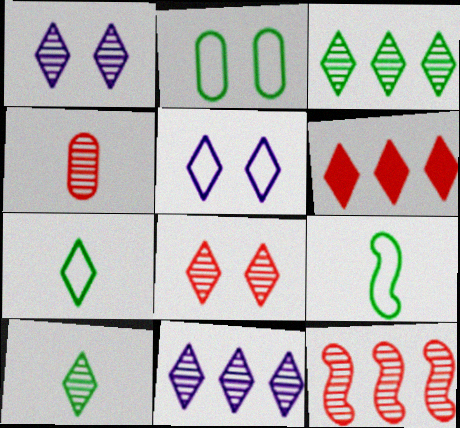[[1, 6, 7], 
[4, 8, 12], 
[5, 6, 10], 
[8, 10, 11]]